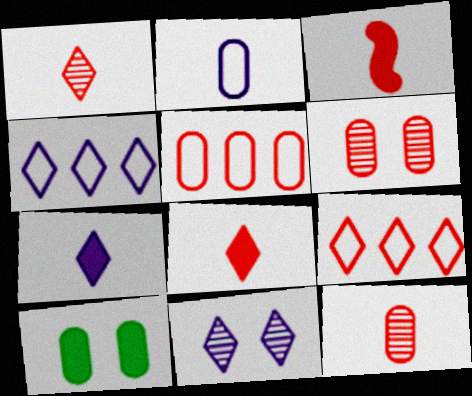[[3, 6, 9], 
[4, 7, 11]]